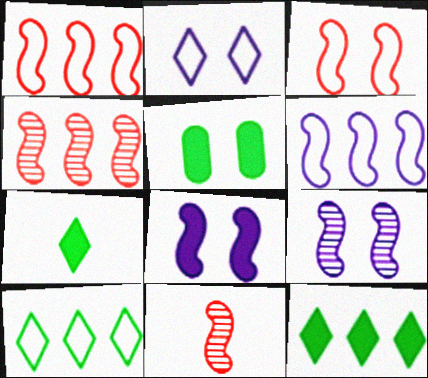[]